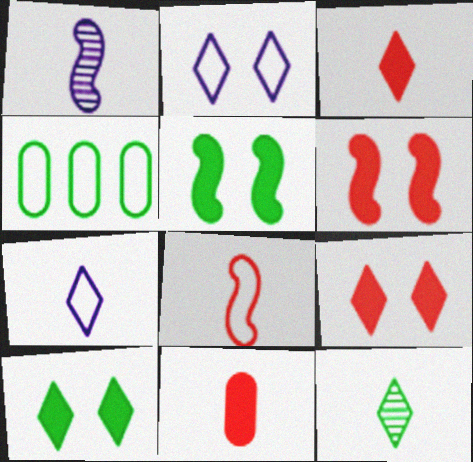[[1, 4, 9], 
[2, 4, 8], 
[3, 7, 12], 
[4, 5, 12]]